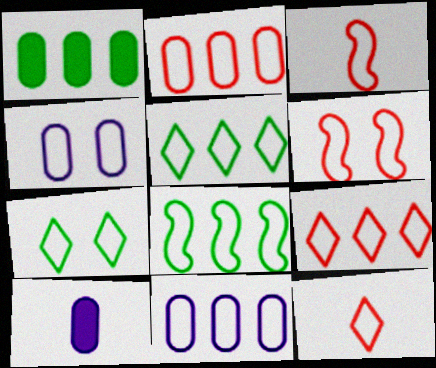[[2, 6, 12], 
[3, 4, 5], 
[3, 7, 11], 
[4, 6, 7], 
[4, 8, 12], 
[8, 9, 11]]